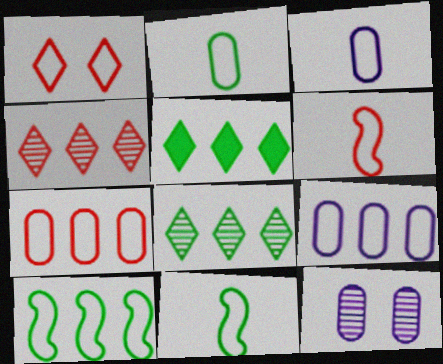[[1, 3, 10], 
[1, 6, 7], 
[1, 9, 11], 
[5, 6, 12]]